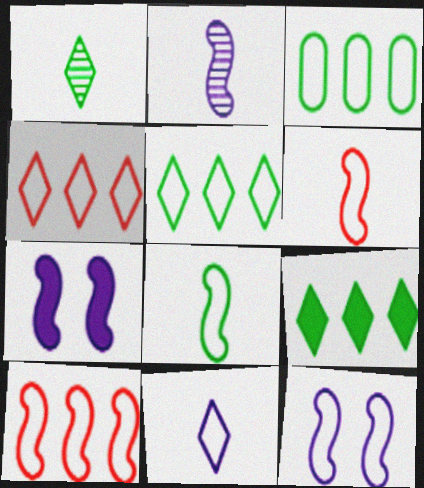[[8, 10, 12]]